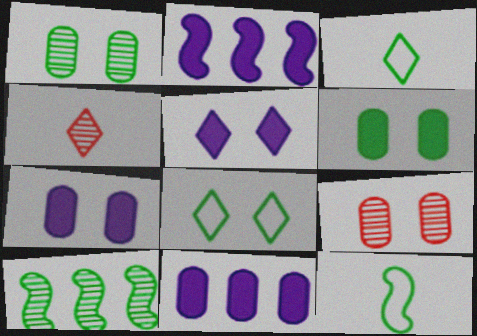[[2, 3, 9], 
[3, 6, 10]]